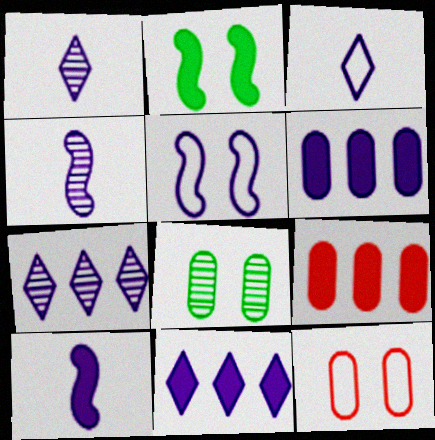[[1, 5, 6]]